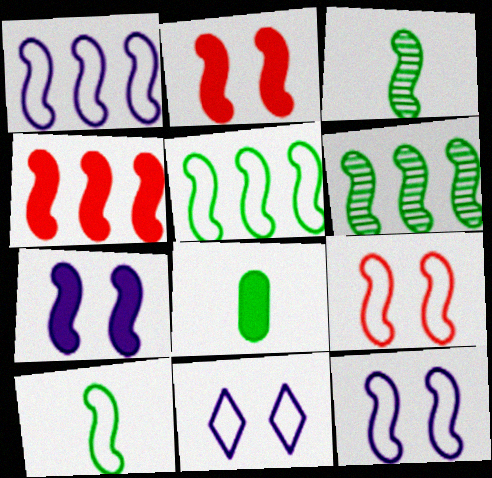[[1, 2, 3], 
[1, 4, 6], 
[1, 9, 10], 
[3, 4, 12]]